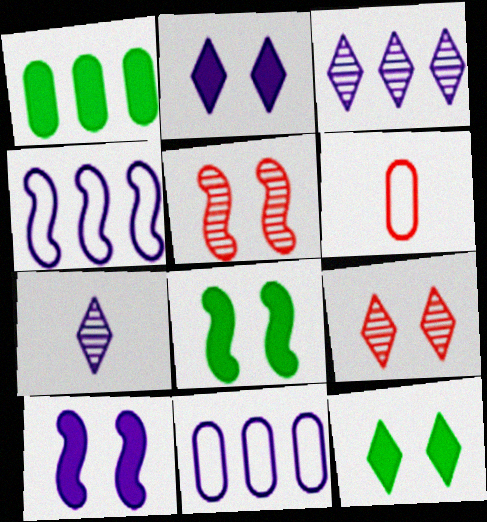[[3, 6, 8], 
[7, 10, 11]]